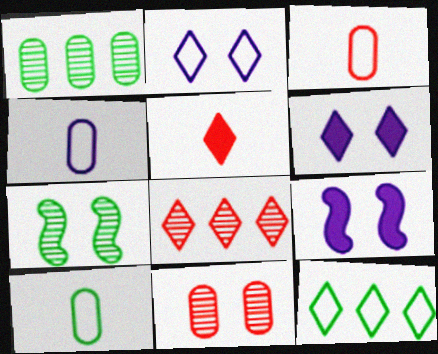[[3, 4, 10], 
[8, 9, 10]]